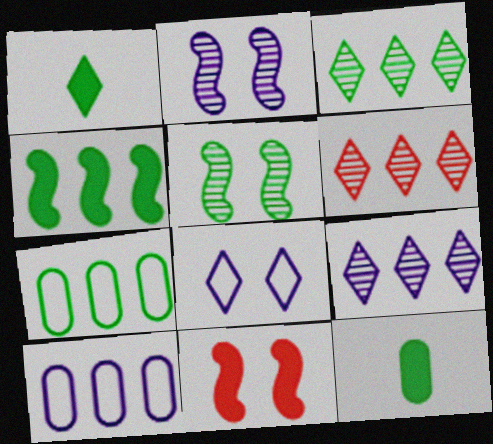[[1, 5, 7], 
[1, 6, 8], 
[3, 4, 7], 
[3, 6, 9], 
[4, 6, 10]]